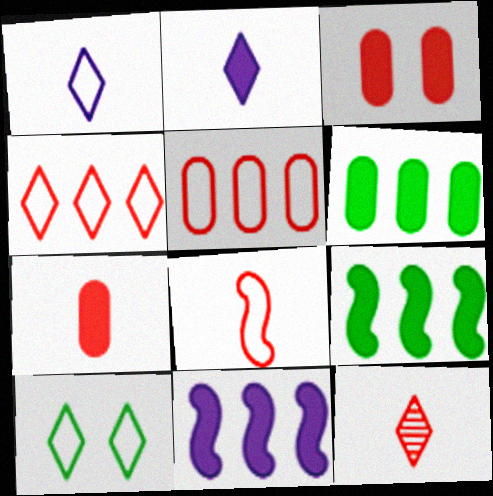[[1, 4, 10], 
[2, 3, 9], 
[7, 8, 12]]